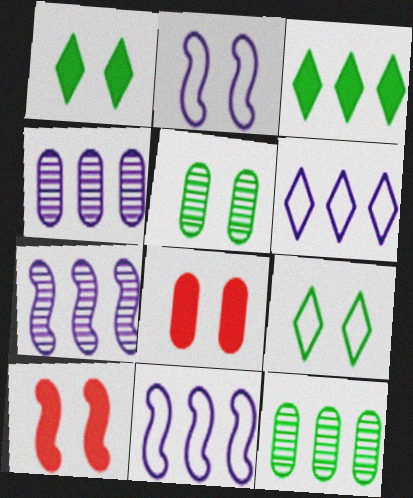[]